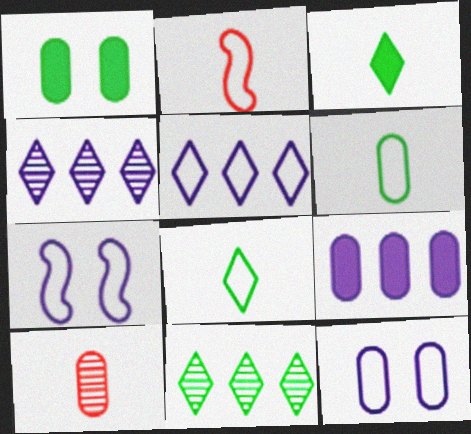[[1, 2, 4]]